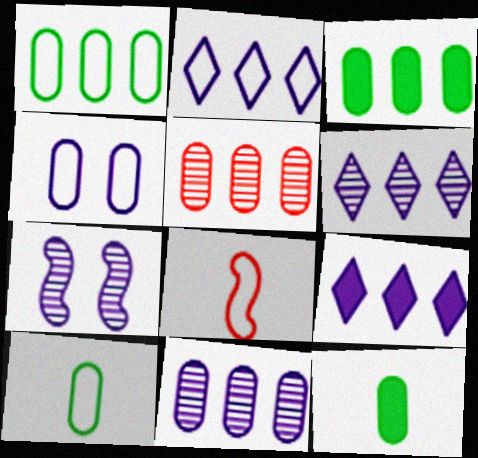[[2, 6, 9], 
[4, 5, 12]]